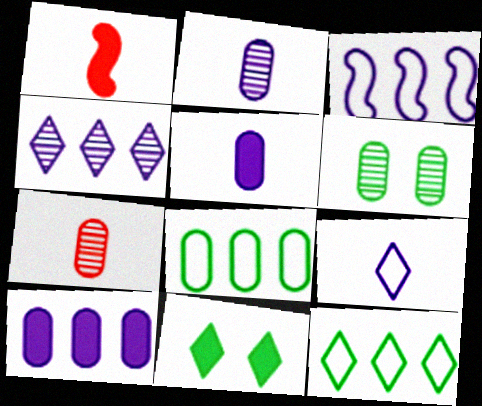[[1, 10, 11], 
[3, 4, 10], 
[3, 7, 11]]